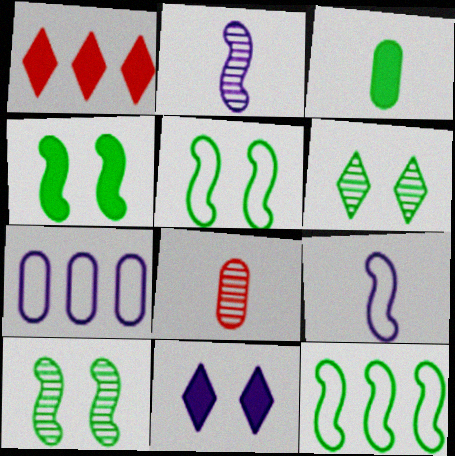[[2, 7, 11], 
[3, 6, 12], 
[4, 5, 10], 
[8, 11, 12]]